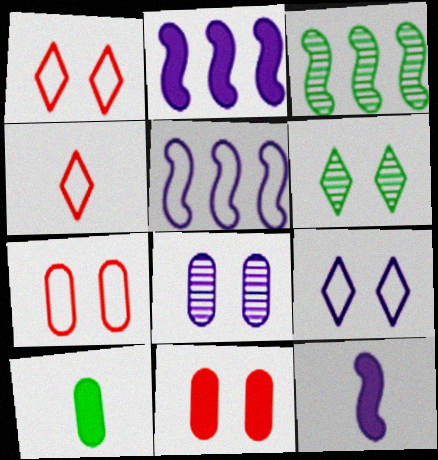[]